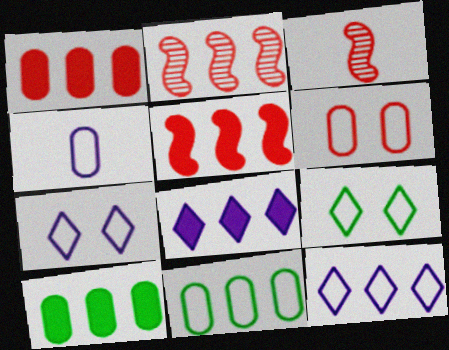[[2, 8, 11], 
[2, 10, 12], 
[3, 7, 10], 
[4, 6, 11], 
[5, 8, 10]]